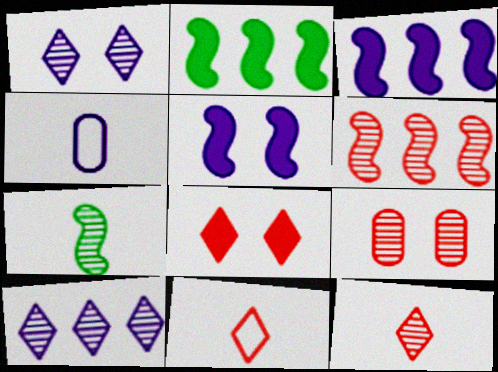[[1, 3, 4], 
[4, 5, 10], 
[6, 9, 12], 
[7, 9, 10]]